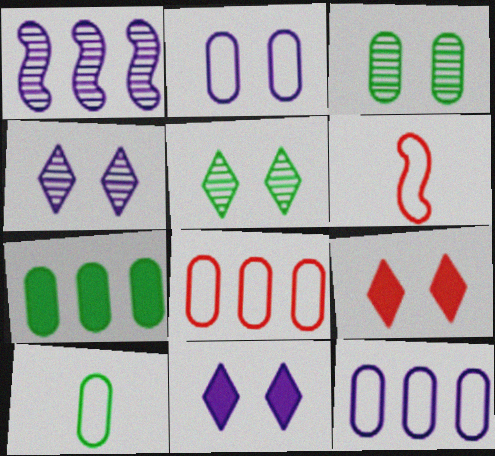[[1, 9, 10], 
[2, 8, 10], 
[3, 7, 10], 
[4, 6, 7]]